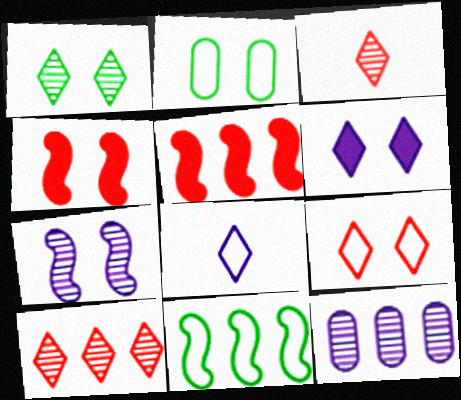[[1, 6, 9]]